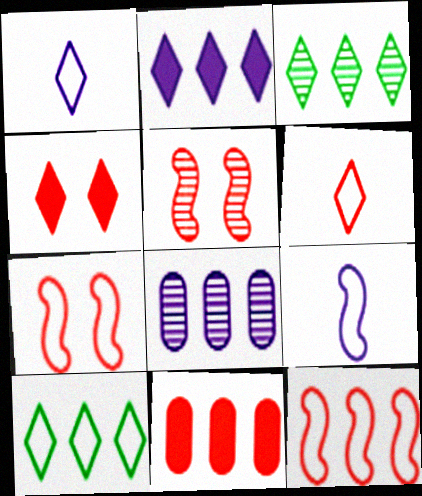[[1, 3, 4], 
[5, 6, 11]]